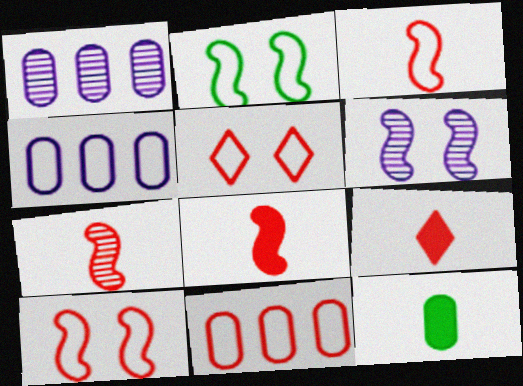[[1, 2, 9], 
[3, 5, 11], 
[3, 7, 8]]